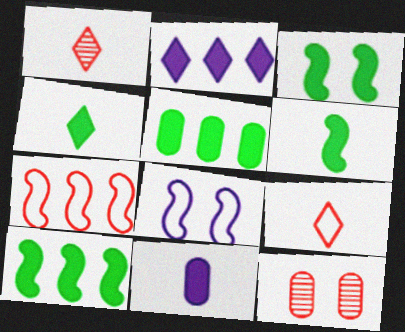[[1, 5, 8], 
[3, 4, 5], 
[3, 6, 10]]